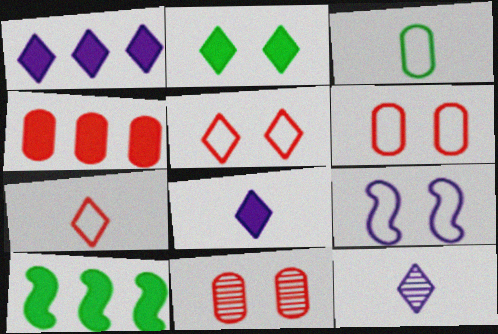[[1, 4, 10], 
[2, 9, 11], 
[6, 10, 12]]